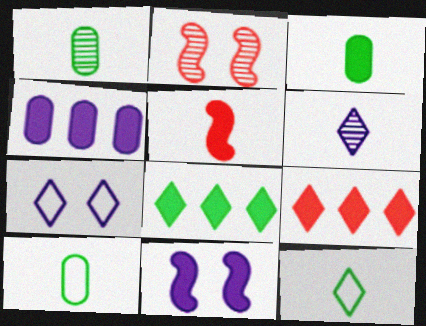[[1, 3, 10], 
[2, 4, 12], 
[3, 9, 11], 
[5, 6, 10]]